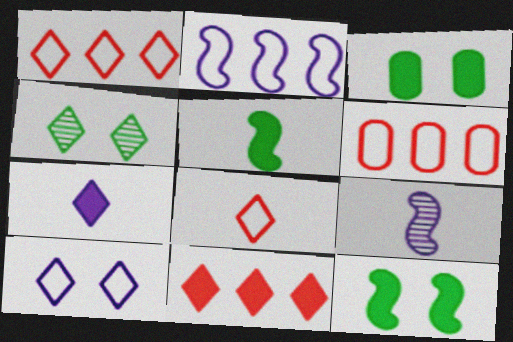[[1, 3, 9], 
[1, 4, 7]]